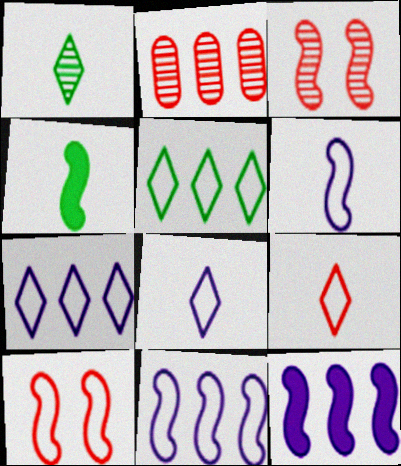[[2, 5, 12], 
[3, 4, 11]]